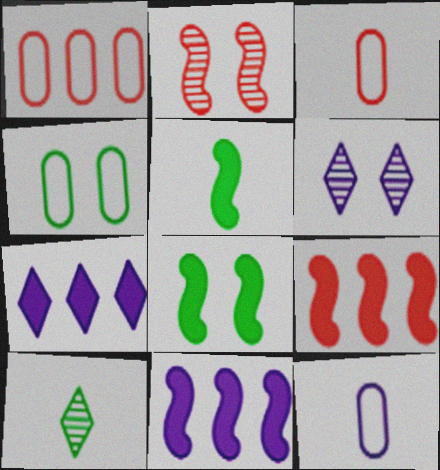[[1, 4, 12], 
[1, 5, 6], 
[6, 11, 12]]